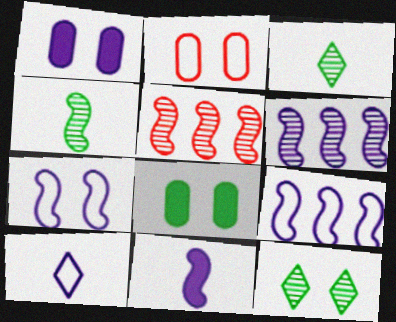[[1, 6, 10], 
[5, 8, 10], 
[6, 7, 11]]